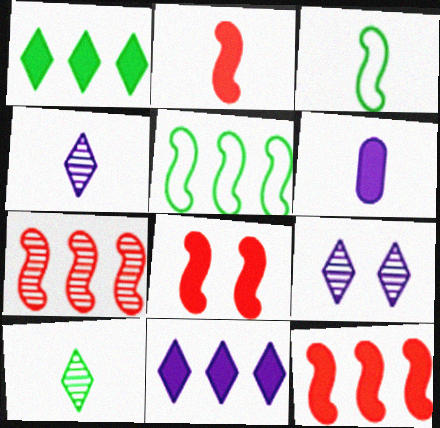[[1, 6, 8], 
[2, 8, 12]]